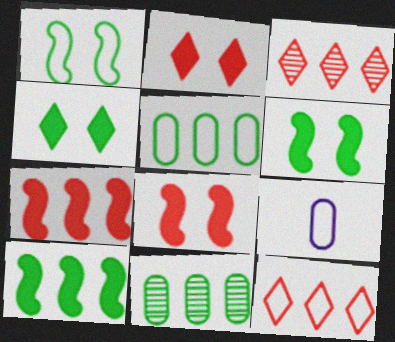[[1, 9, 12], 
[3, 6, 9]]